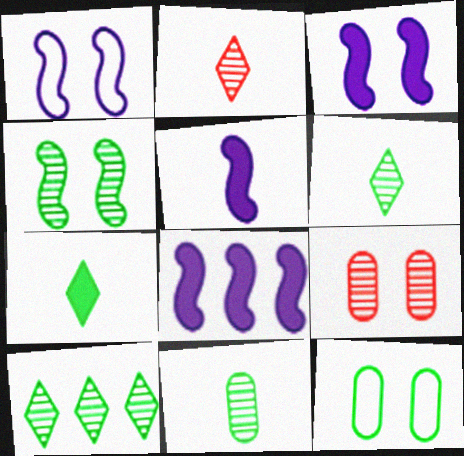[[2, 8, 12], 
[3, 5, 8], 
[4, 10, 11]]